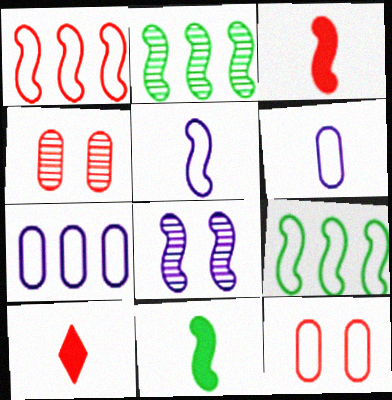[[1, 4, 10], 
[1, 8, 11], 
[3, 8, 9]]